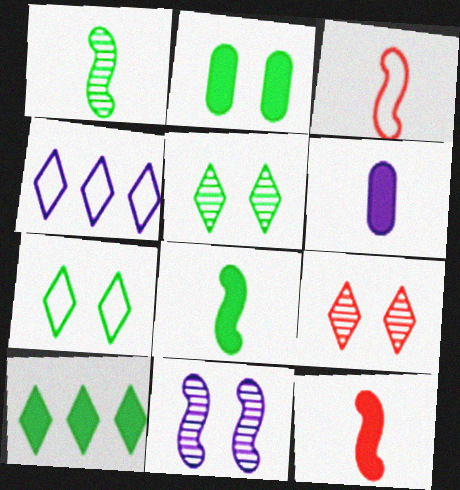[[2, 8, 10], 
[4, 6, 11]]